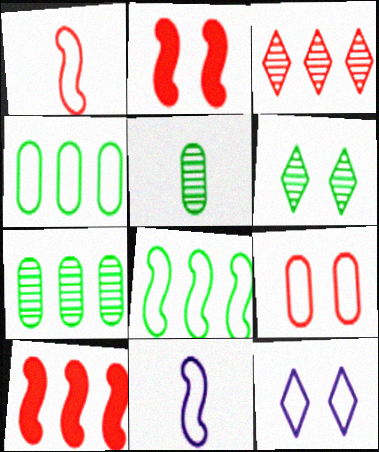[[1, 4, 12], 
[5, 10, 12]]